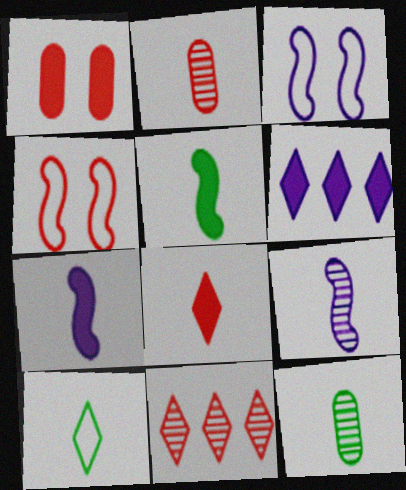[[1, 5, 6], 
[2, 7, 10], 
[4, 6, 12], 
[5, 10, 12]]